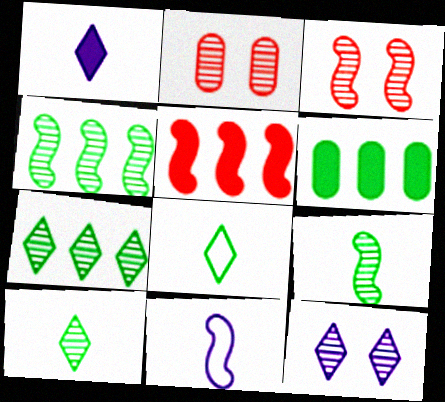[]